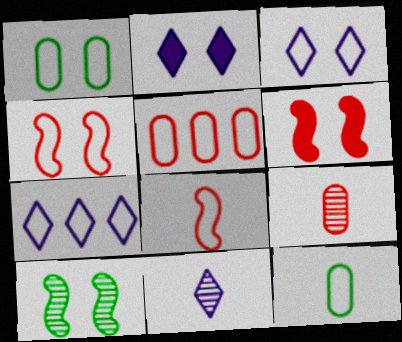[[1, 3, 4], 
[1, 7, 8], 
[2, 7, 11], 
[4, 7, 12]]